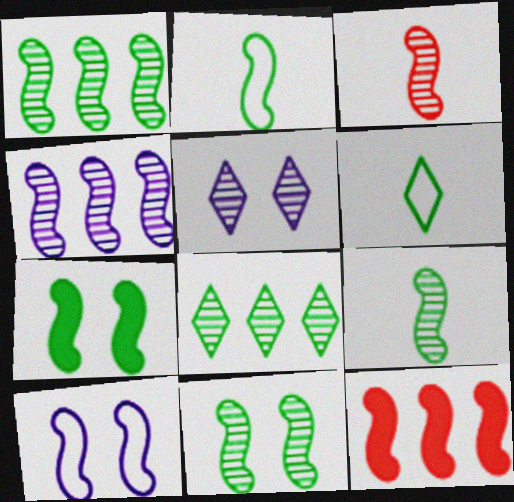[[1, 2, 7], 
[1, 9, 11], 
[3, 4, 11], 
[9, 10, 12]]